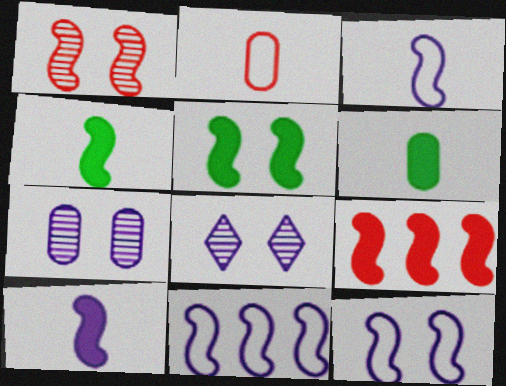[[1, 4, 11], 
[1, 5, 12], 
[3, 11, 12], 
[5, 9, 10]]